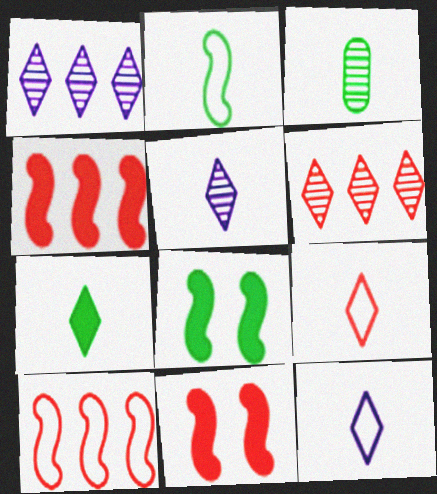[[2, 3, 7], 
[5, 7, 9]]